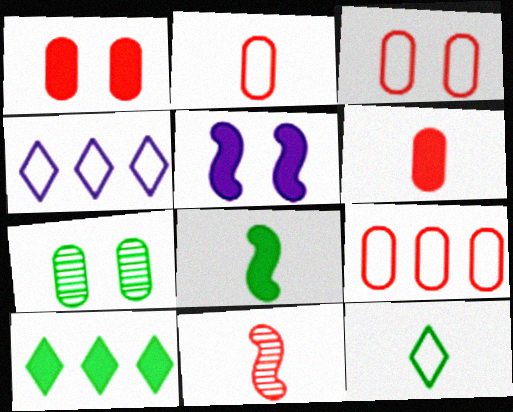[[2, 3, 9], 
[5, 6, 10]]